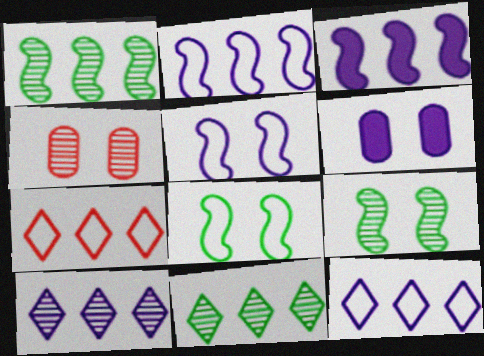[]